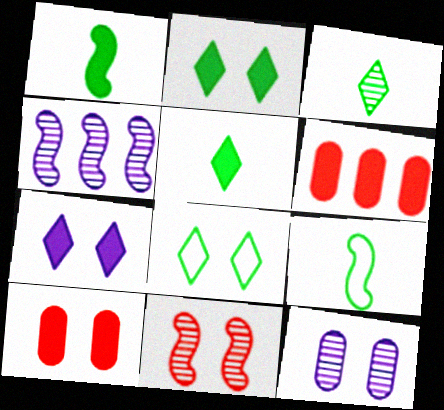[[1, 6, 7]]